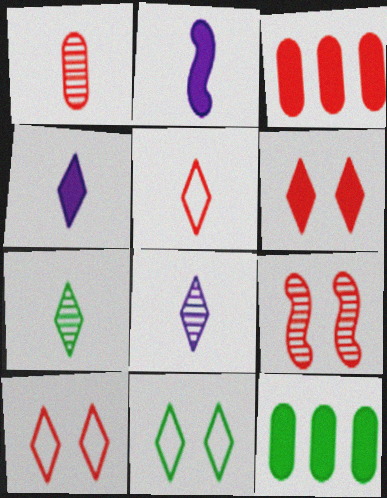[[2, 6, 12], 
[3, 5, 9], 
[4, 5, 7]]